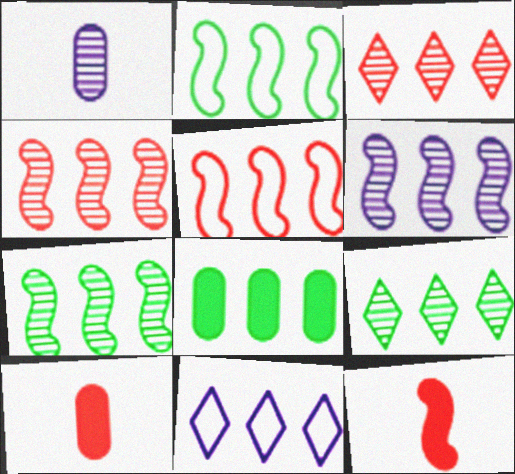[[2, 8, 9], 
[4, 6, 7], 
[4, 8, 11]]